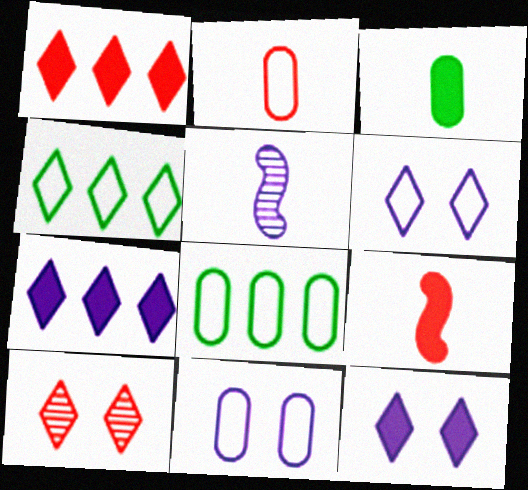[[2, 8, 11], 
[5, 7, 11]]